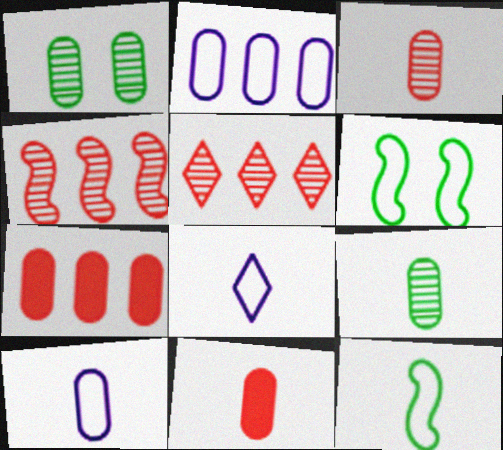[[1, 2, 11], 
[1, 7, 10], 
[9, 10, 11]]